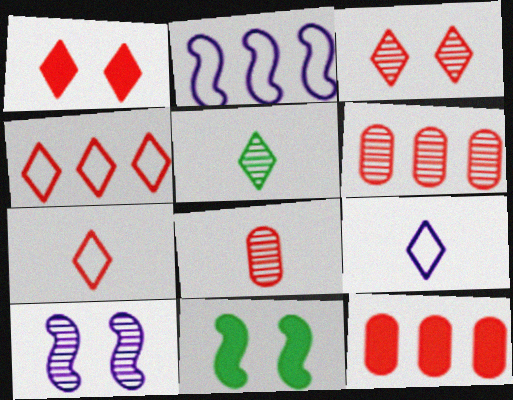[[5, 6, 10], 
[6, 9, 11]]